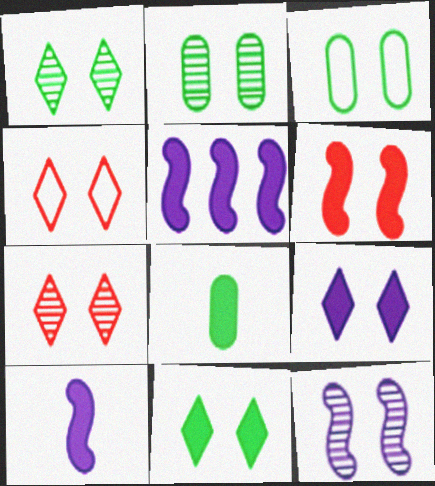[[1, 4, 9], 
[2, 7, 12]]